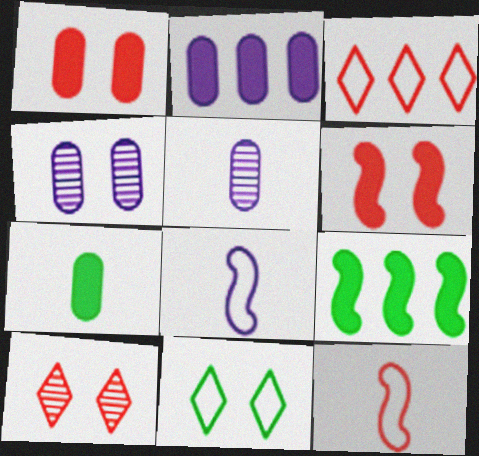[[1, 2, 7], 
[4, 6, 11]]